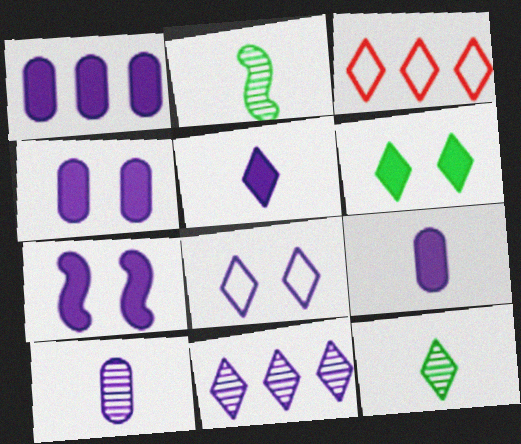[[1, 4, 9], 
[1, 5, 7], 
[2, 3, 4], 
[5, 8, 11]]